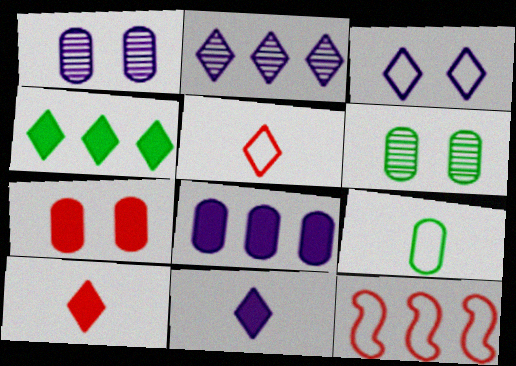[[2, 3, 11], 
[3, 9, 12], 
[6, 11, 12]]